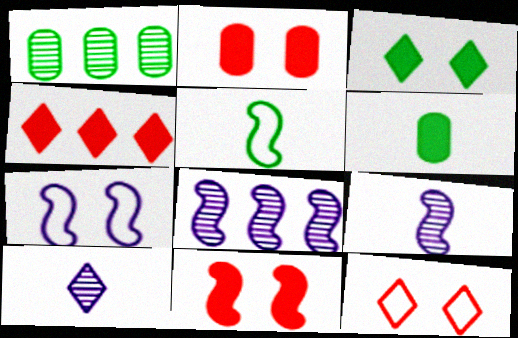[[1, 3, 5], 
[5, 8, 11], 
[6, 8, 12]]